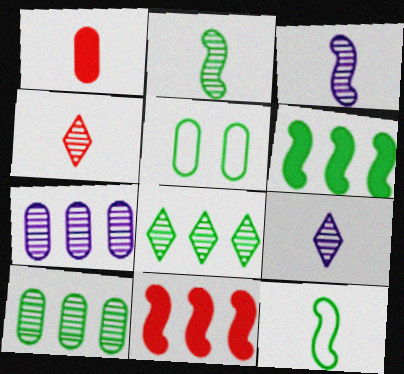[[1, 5, 7], 
[1, 9, 12], 
[5, 9, 11]]